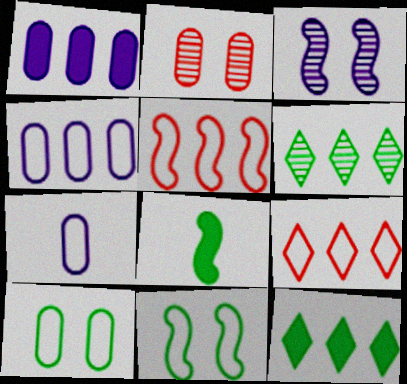[[1, 5, 6], 
[3, 5, 8], 
[6, 8, 10], 
[7, 9, 11]]